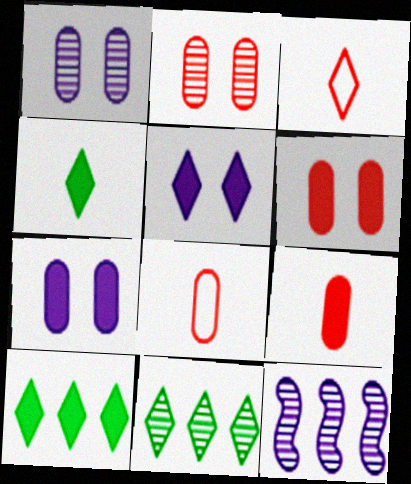[[3, 5, 11]]